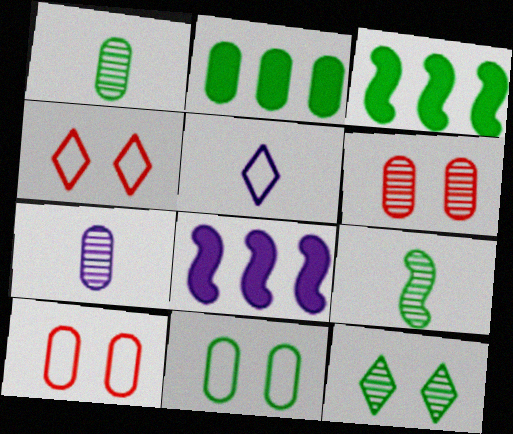[[1, 2, 11], 
[1, 4, 8], 
[2, 7, 10], 
[3, 4, 7], 
[3, 5, 6]]